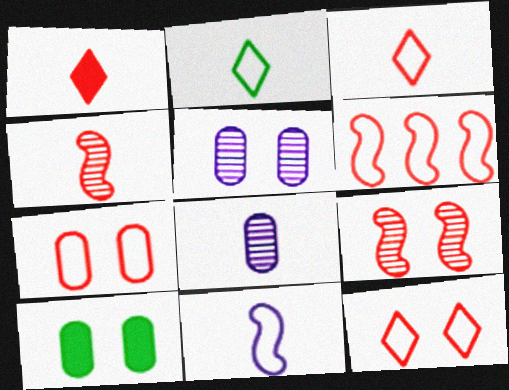[[3, 6, 7], 
[5, 7, 10]]